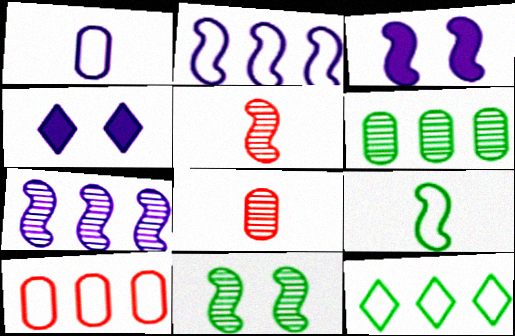[[1, 4, 7], 
[2, 10, 12], 
[3, 8, 12], 
[5, 7, 11]]